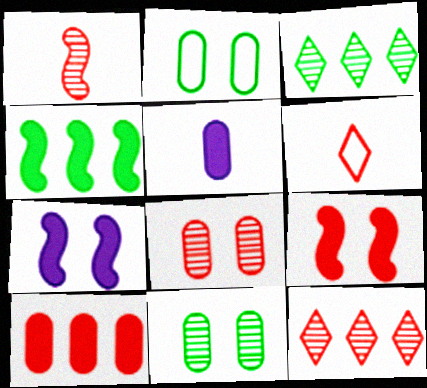[[1, 8, 12]]